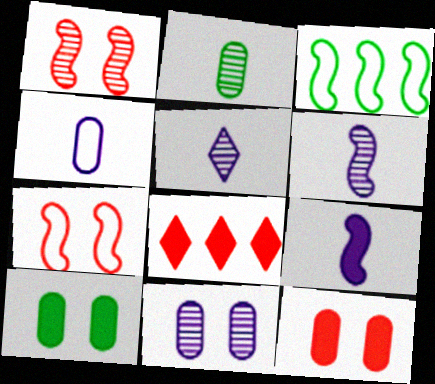[[1, 3, 9], 
[3, 5, 12], 
[4, 5, 9], 
[8, 9, 10]]